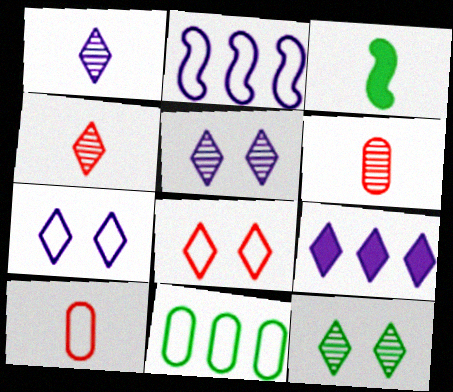[[1, 3, 10], 
[1, 7, 9], 
[3, 11, 12]]